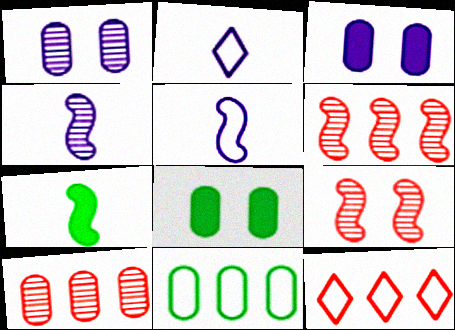[[1, 7, 12], 
[2, 6, 8], 
[4, 8, 12]]